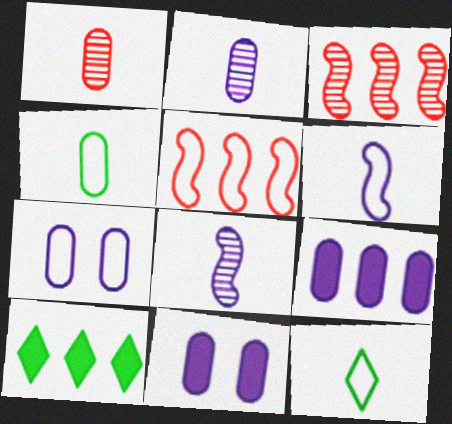[[2, 7, 9], 
[3, 11, 12], 
[5, 7, 12]]